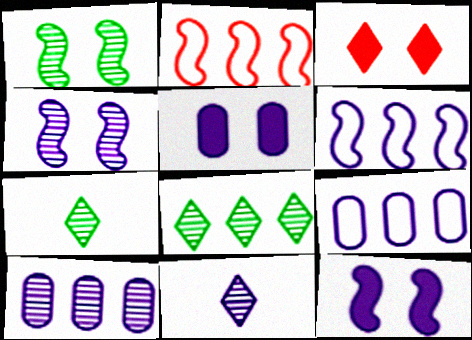[[2, 5, 7], 
[4, 10, 11], 
[5, 6, 11], 
[9, 11, 12]]